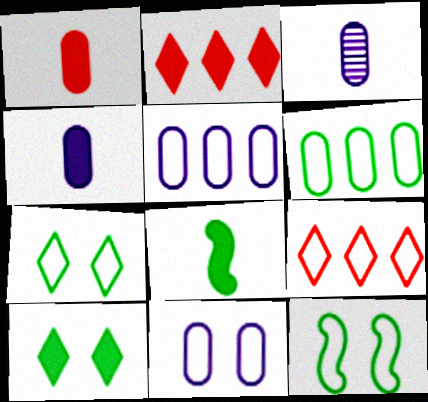[[2, 3, 12]]